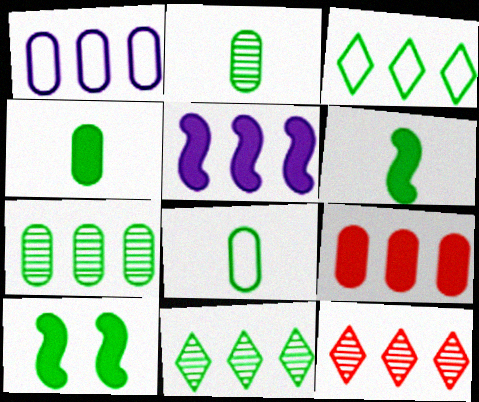[[1, 7, 9], 
[2, 3, 10], 
[2, 4, 8], 
[8, 10, 11]]